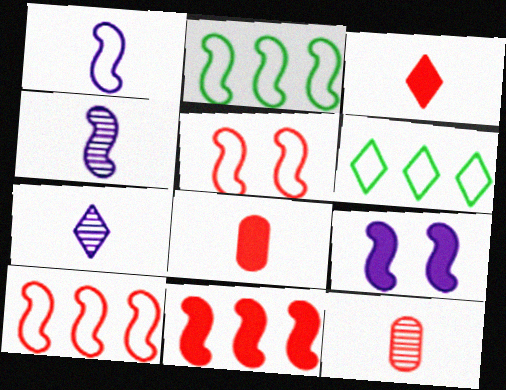[[1, 2, 5], 
[6, 9, 12]]